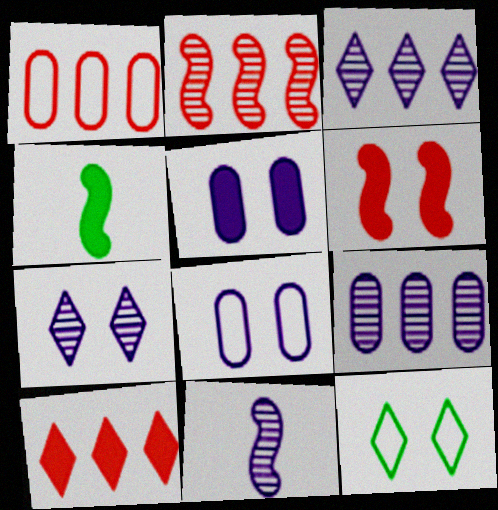[[1, 2, 10], 
[1, 4, 7], 
[4, 5, 10], 
[7, 9, 11]]